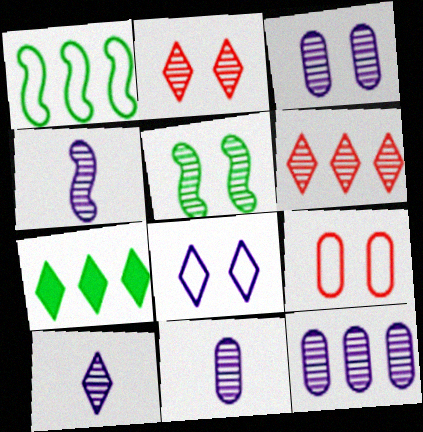[[2, 3, 5], 
[3, 11, 12], 
[4, 7, 9], 
[4, 10, 11], 
[5, 6, 11]]